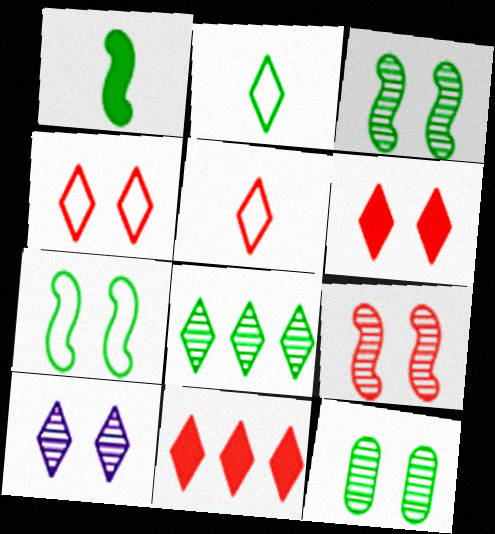[[2, 10, 11], 
[9, 10, 12]]